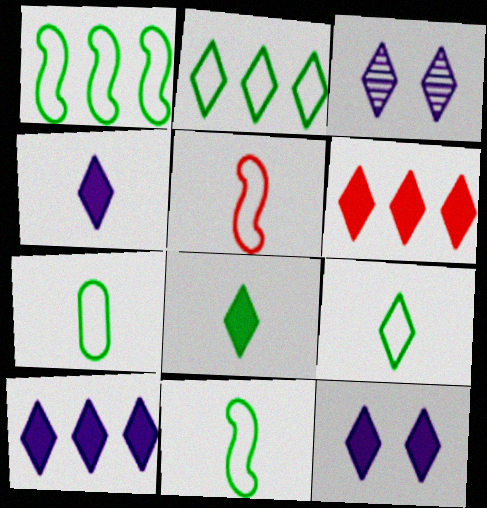[[3, 6, 9], 
[4, 10, 12], 
[6, 8, 12], 
[7, 9, 11]]